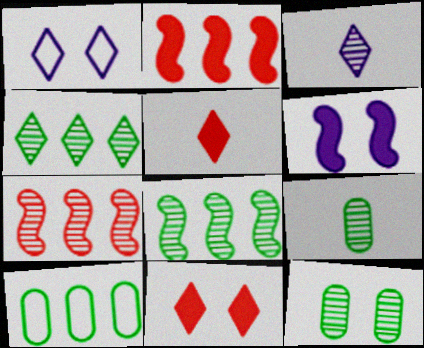[[1, 2, 9], 
[1, 4, 5], 
[3, 7, 12]]